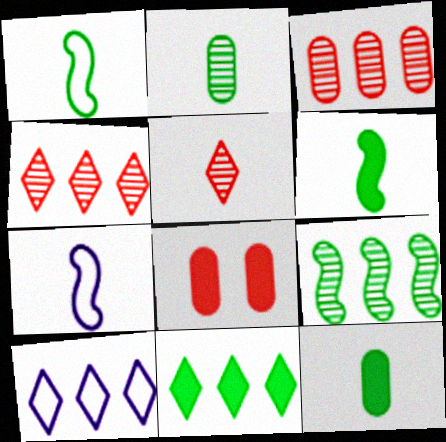[[4, 10, 11], 
[5, 7, 12]]